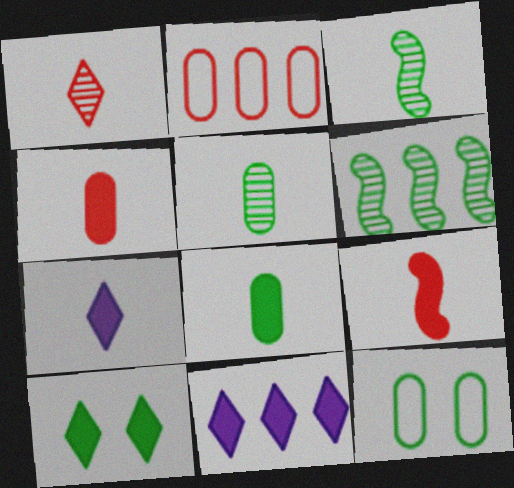[[2, 6, 11], 
[7, 8, 9]]